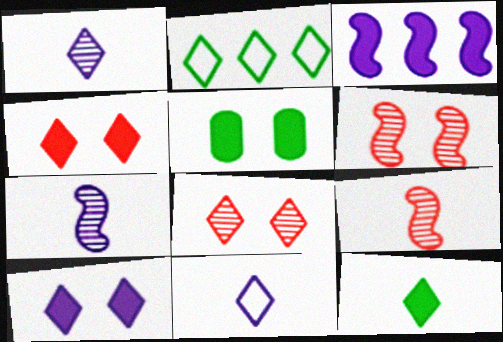[[1, 2, 4]]